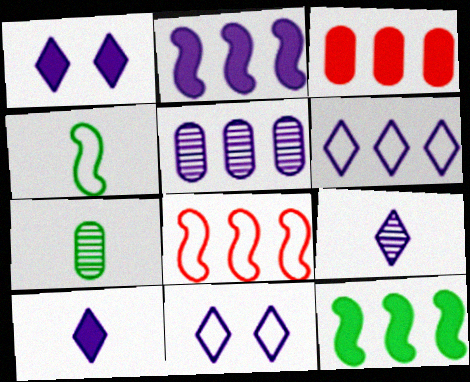[[1, 6, 9], 
[1, 7, 8], 
[2, 5, 6]]